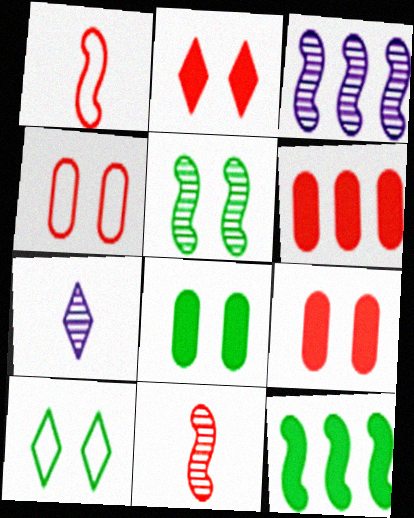[[3, 5, 11], 
[4, 7, 12], 
[5, 8, 10]]